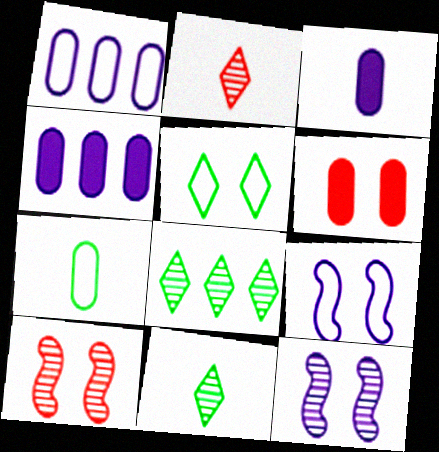[[5, 6, 12]]